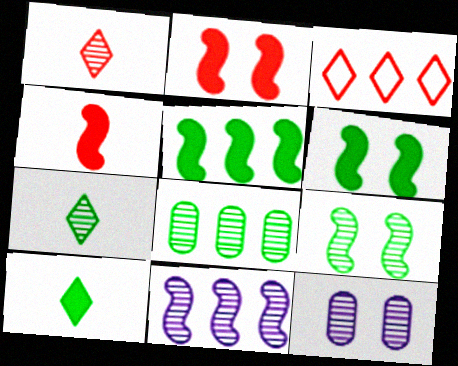[[7, 8, 9]]